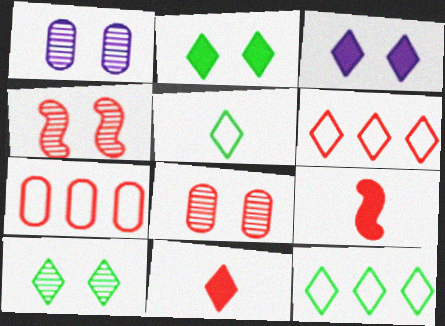[[1, 4, 10], 
[1, 9, 12], 
[4, 7, 11], 
[6, 8, 9]]